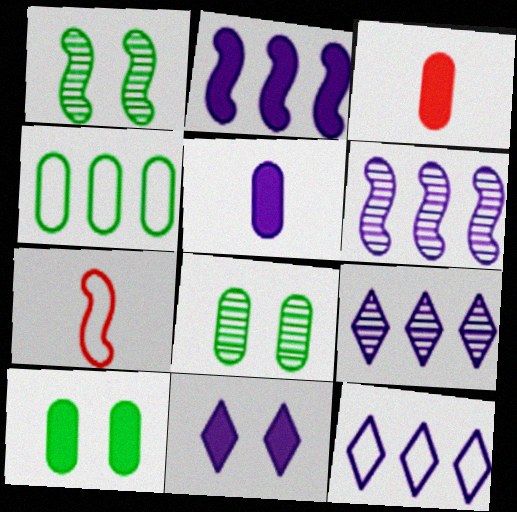[[1, 2, 7], 
[1, 3, 12], 
[2, 5, 11], 
[7, 9, 10]]